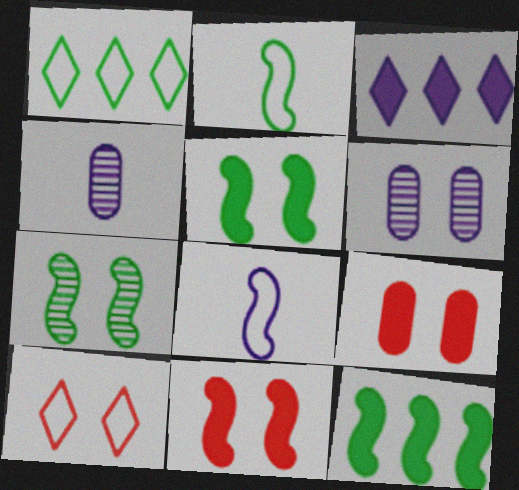[[1, 4, 11], 
[2, 7, 12], 
[3, 6, 8], 
[4, 10, 12], 
[5, 6, 10]]